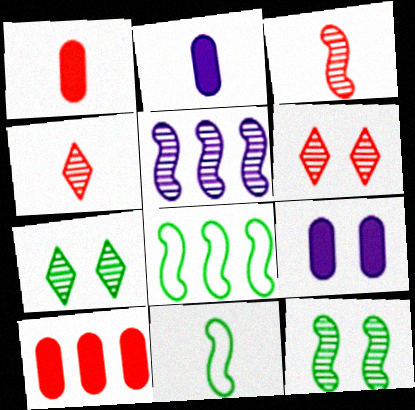[[2, 4, 11], 
[2, 6, 8], 
[3, 5, 12], 
[4, 8, 9]]